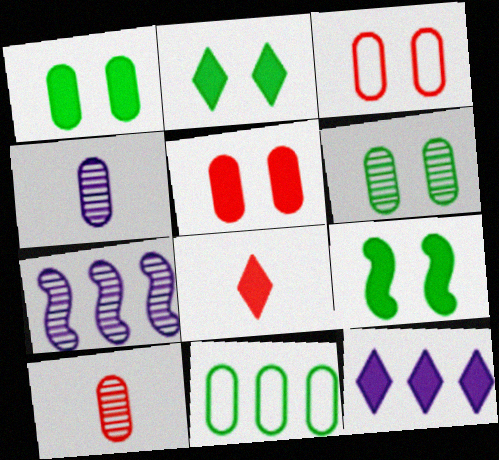[[1, 2, 9], 
[2, 8, 12], 
[4, 5, 11]]